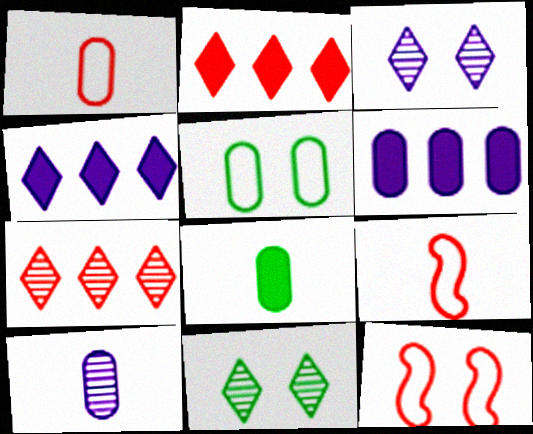[[1, 8, 10], 
[6, 9, 11]]